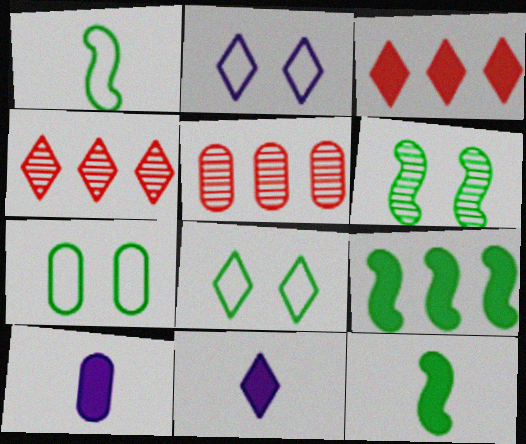[[1, 6, 9], 
[2, 5, 12], 
[4, 8, 11], 
[5, 7, 10]]